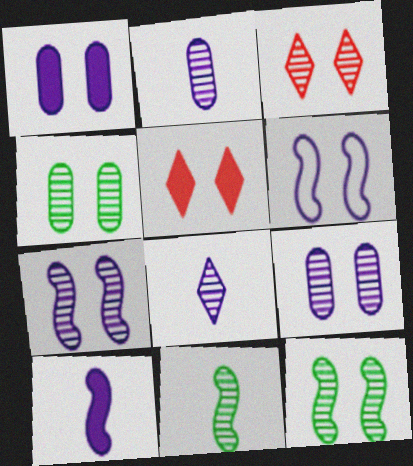[[3, 4, 7], 
[3, 9, 12], 
[4, 5, 6]]